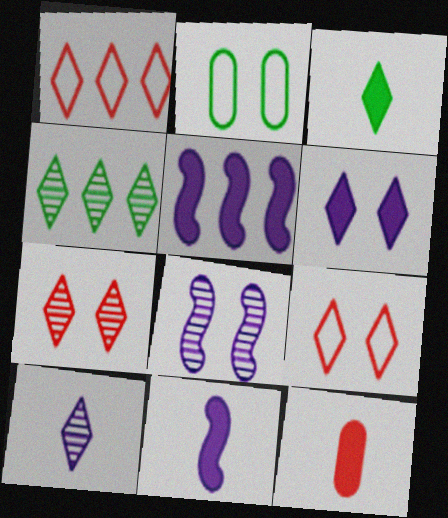[[3, 11, 12], 
[4, 7, 10]]